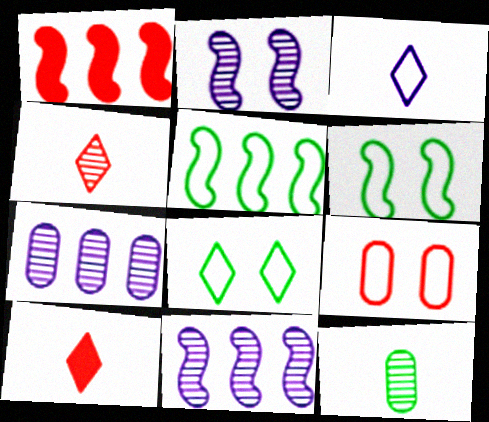[[1, 4, 9], 
[1, 5, 11], 
[3, 5, 9], 
[6, 7, 10]]